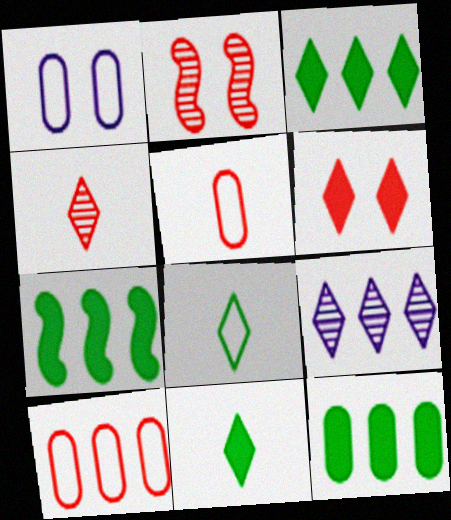[[1, 4, 7], 
[3, 7, 12], 
[6, 8, 9], 
[7, 9, 10]]